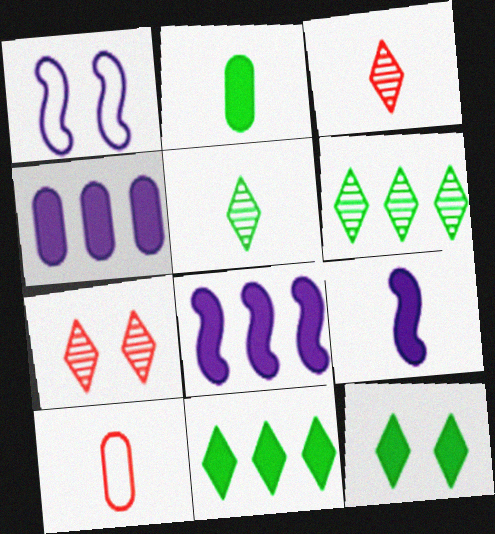[[5, 9, 10]]